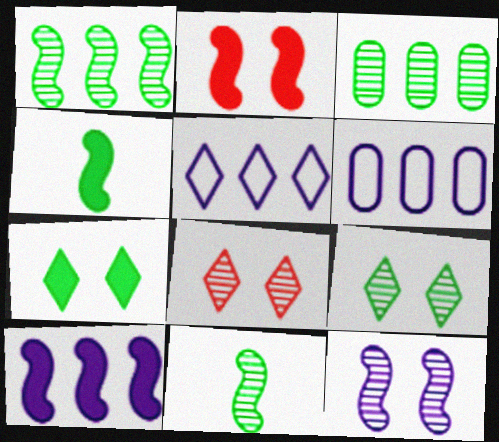[[2, 4, 10], 
[3, 9, 11], 
[4, 6, 8]]